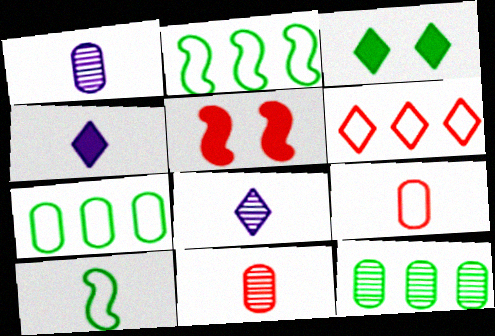[[3, 6, 8], 
[3, 10, 12], 
[4, 10, 11], 
[5, 6, 11], 
[5, 7, 8]]